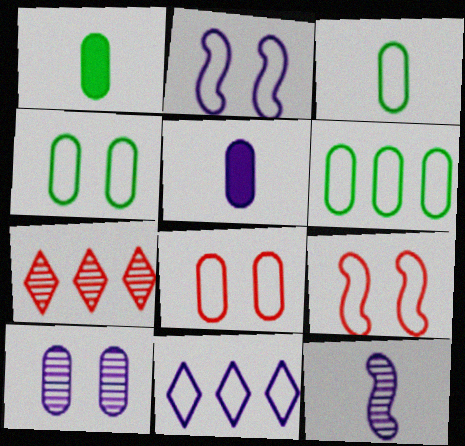[[1, 2, 7], 
[3, 4, 6], 
[3, 9, 11]]